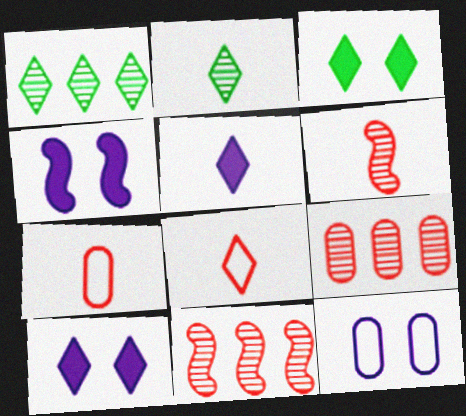[[1, 4, 7], 
[1, 8, 10], 
[2, 5, 8]]